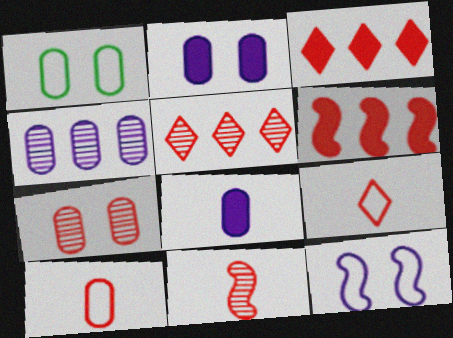[[1, 2, 7], 
[5, 7, 11], 
[6, 7, 9]]